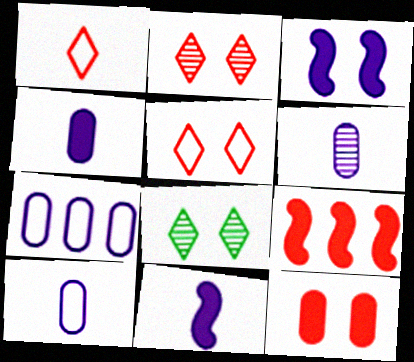[[4, 6, 10], 
[8, 9, 10]]